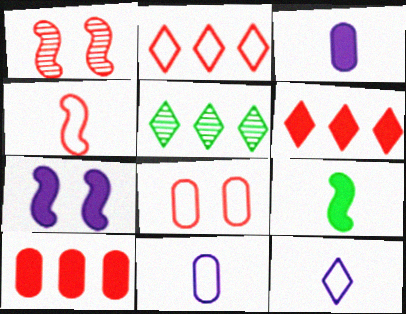[[2, 4, 8]]